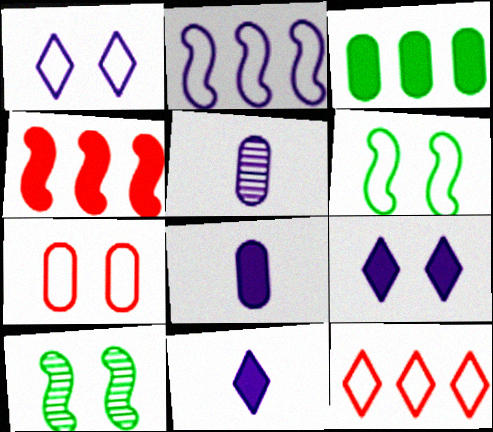[[1, 6, 7], 
[2, 5, 9], 
[3, 5, 7], 
[7, 9, 10], 
[8, 10, 12]]